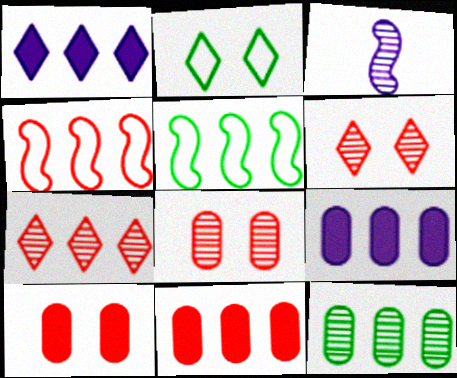[[1, 4, 12], 
[2, 3, 11], 
[3, 6, 12], 
[4, 7, 11], 
[5, 7, 9]]